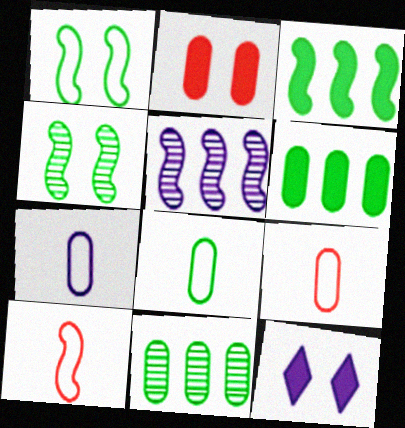[[2, 7, 11], 
[5, 7, 12], 
[7, 8, 9], 
[10, 11, 12]]